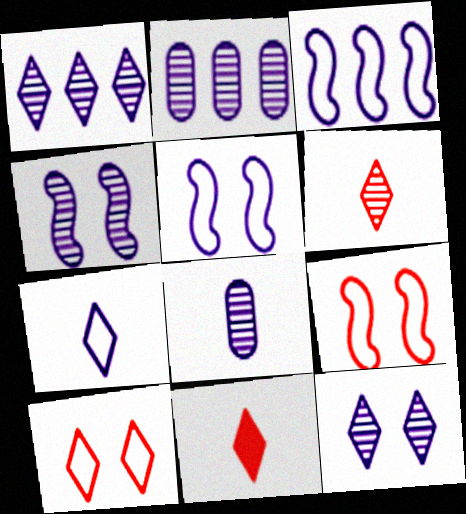[[1, 4, 8]]